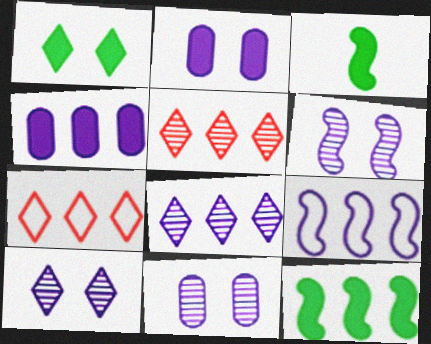[[3, 7, 11], 
[4, 8, 9], 
[6, 10, 11]]